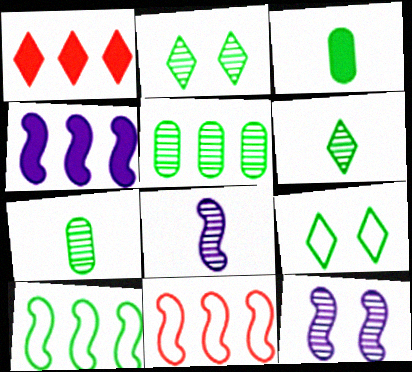[[2, 3, 10]]